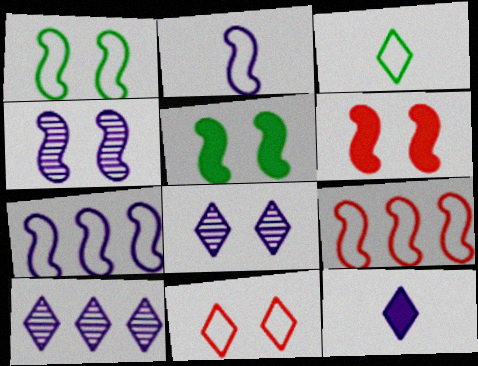[[1, 2, 9], 
[1, 4, 6]]